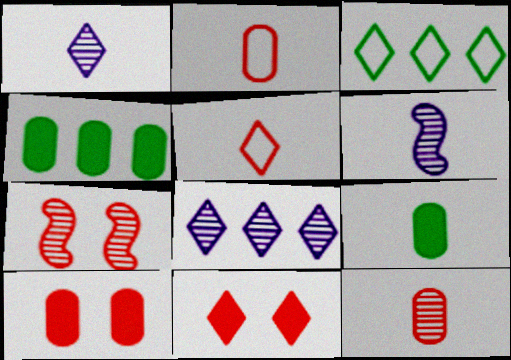[[1, 3, 11], 
[3, 6, 10], 
[5, 6, 9]]